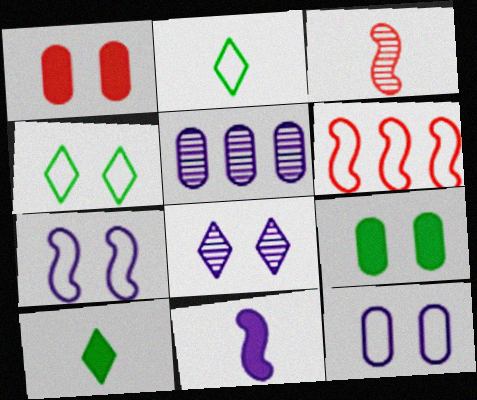[[2, 6, 12]]